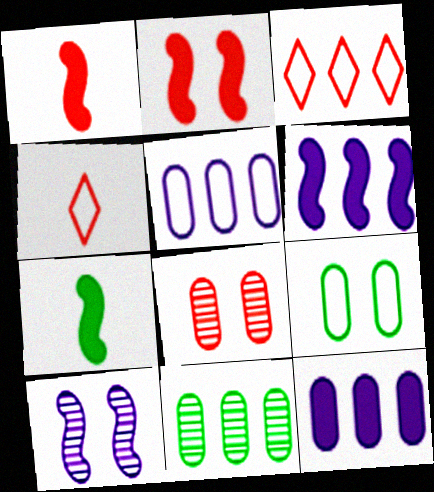[[1, 3, 8], 
[2, 6, 7], 
[3, 6, 11]]